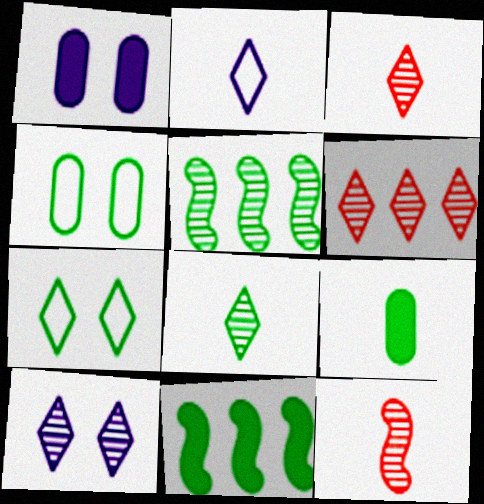[[2, 9, 12], 
[4, 8, 11], 
[5, 7, 9], 
[6, 8, 10]]